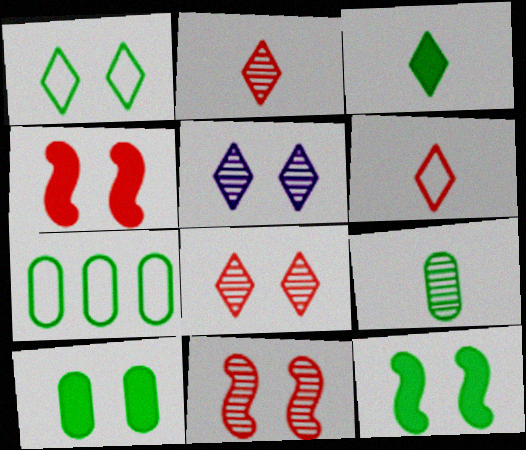[[7, 9, 10]]